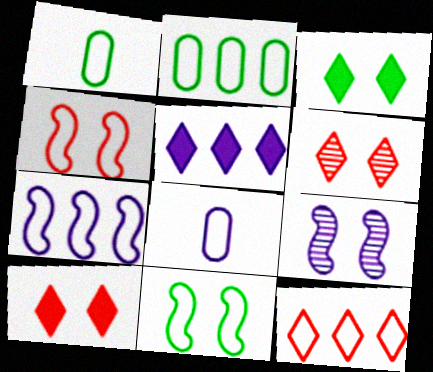[[2, 7, 12], 
[5, 8, 9], 
[8, 11, 12]]